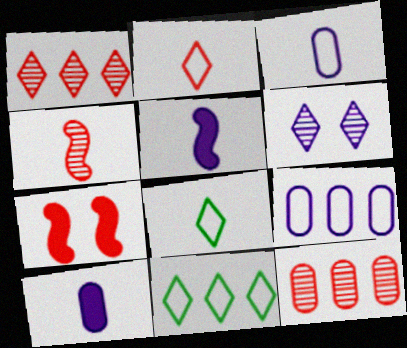[[2, 7, 12], 
[4, 8, 10], 
[5, 6, 9]]